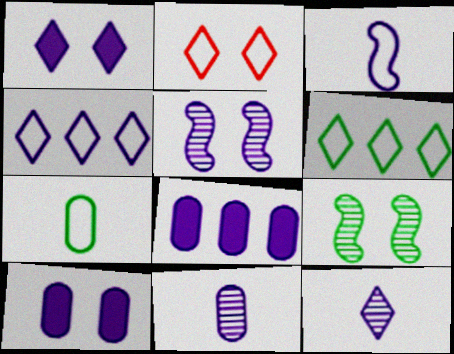[[1, 4, 12], 
[2, 9, 10]]